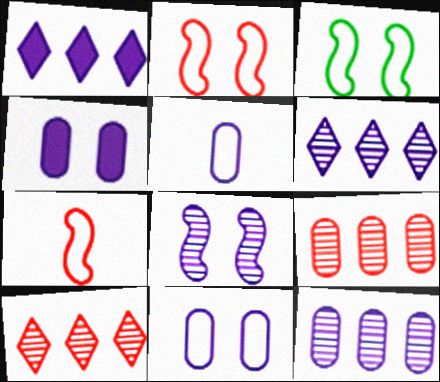[[1, 5, 8], 
[4, 5, 12]]